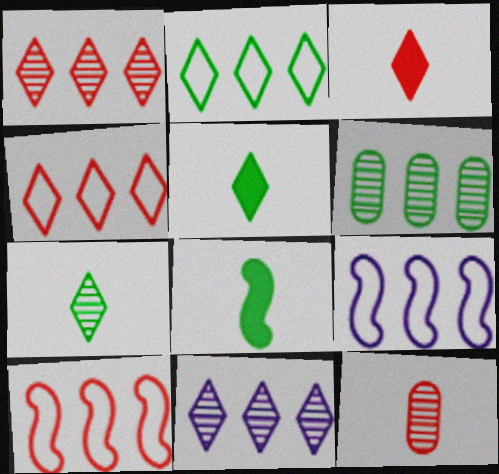[]